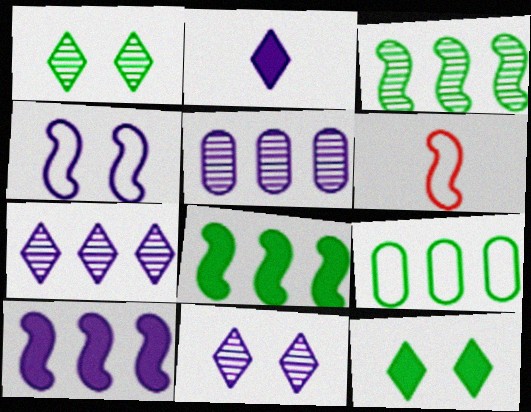[[2, 4, 5], 
[5, 6, 12]]